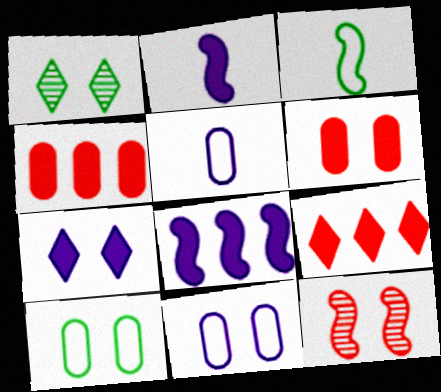[[3, 8, 12], 
[7, 10, 12]]